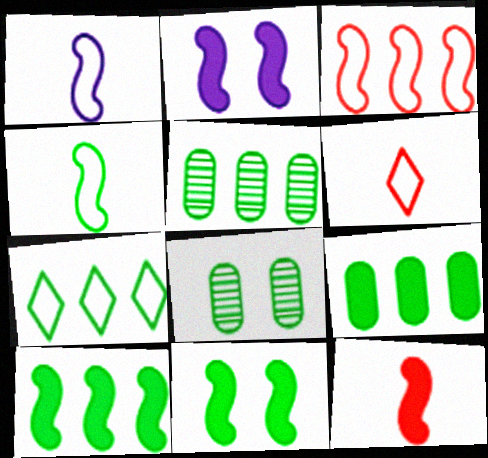[[2, 5, 6], 
[2, 10, 12], 
[5, 7, 10]]